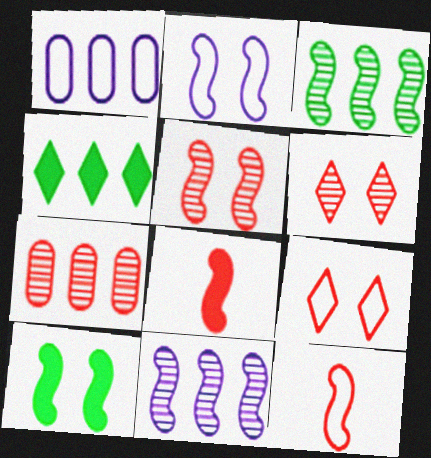[[2, 3, 8], 
[2, 5, 10], 
[7, 8, 9], 
[10, 11, 12]]